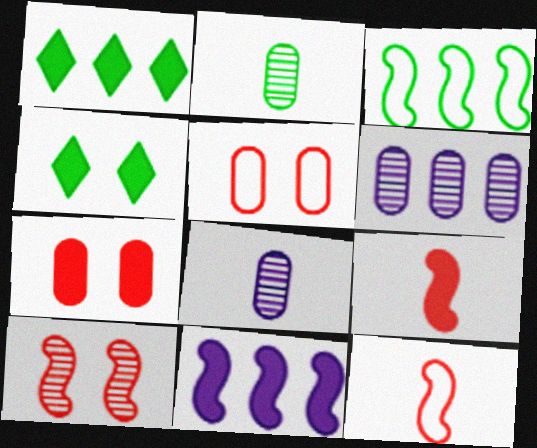[[2, 3, 4], 
[4, 6, 12]]